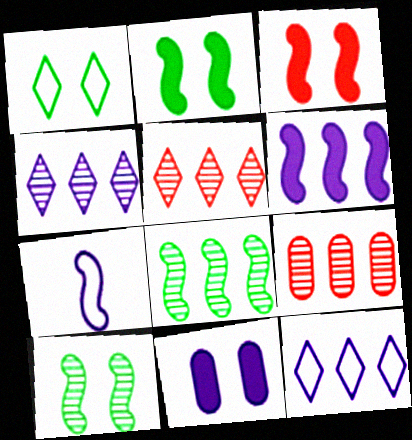[[3, 7, 8], 
[4, 7, 11], 
[4, 8, 9]]